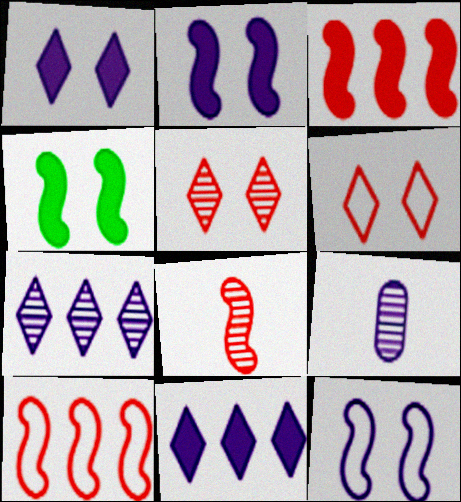[[9, 11, 12]]